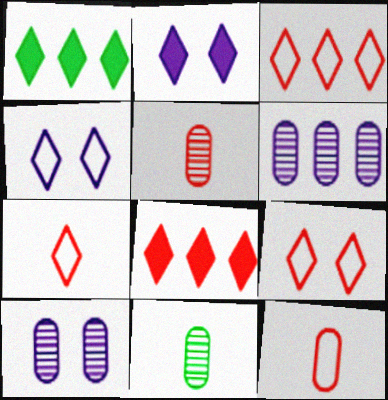[[3, 7, 9]]